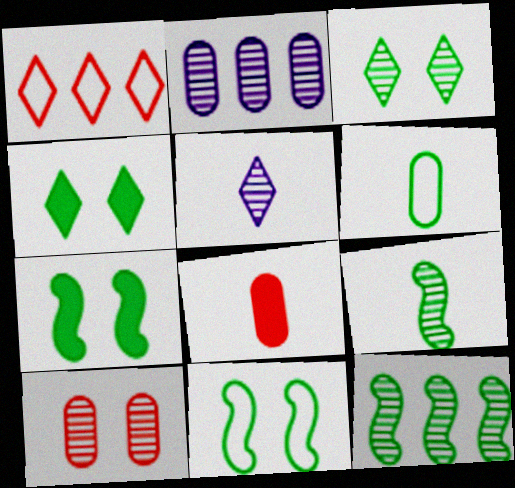[[1, 4, 5], 
[4, 6, 12], 
[5, 10, 12]]